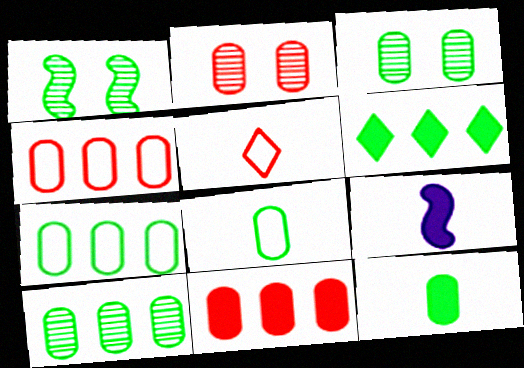[[1, 6, 8], 
[3, 7, 12]]